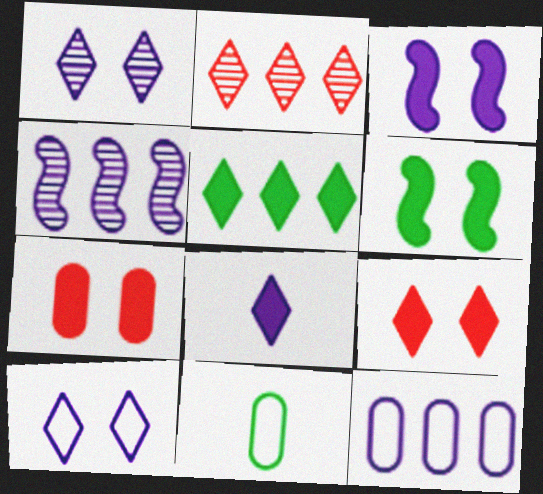[[2, 3, 11], 
[4, 9, 11], 
[5, 8, 9]]